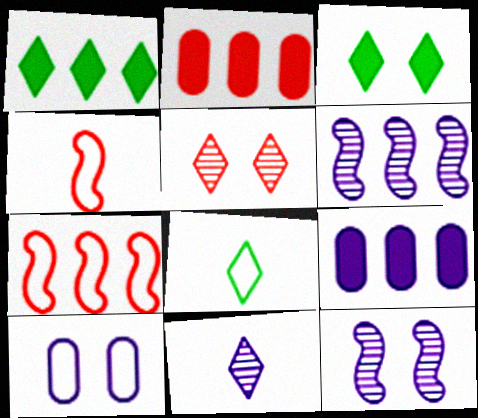[[2, 4, 5], 
[2, 8, 12], 
[7, 8, 10]]